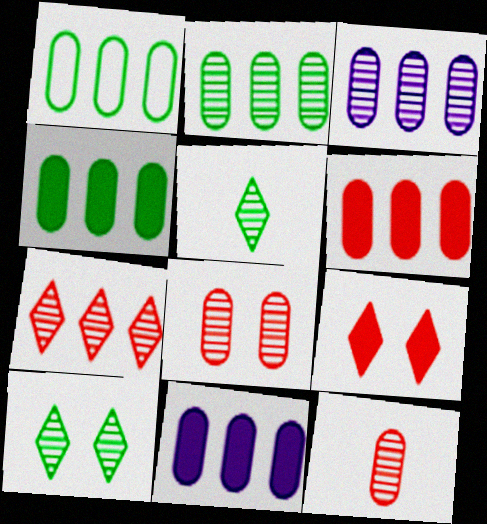[[1, 2, 4], 
[1, 3, 6], 
[4, 6, 11]]